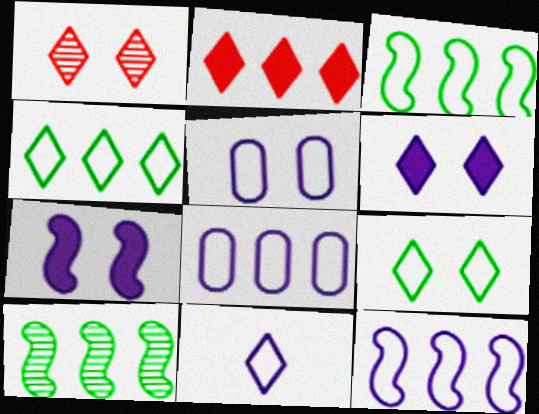[[1, 6, 9], 
[2, 8, 10], 
[5, 11, 12]]